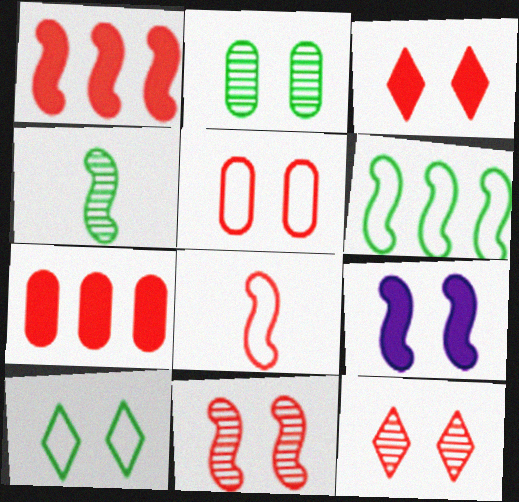[[1, 8, 11], 
[3, 5, 11], 
[7, 8, 12]]